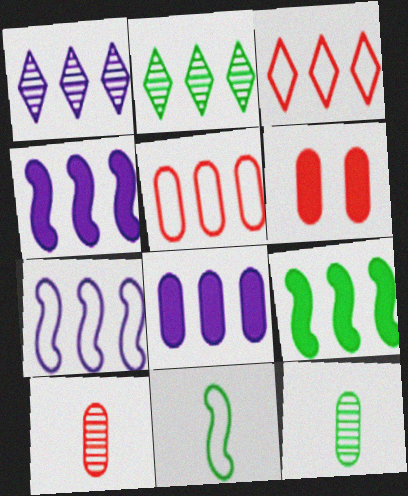[[1, 5, 9], 
[1, 6, 11], 
[1, 7, 8], 
[2, 4, 5], 
[5, 6, 10]]